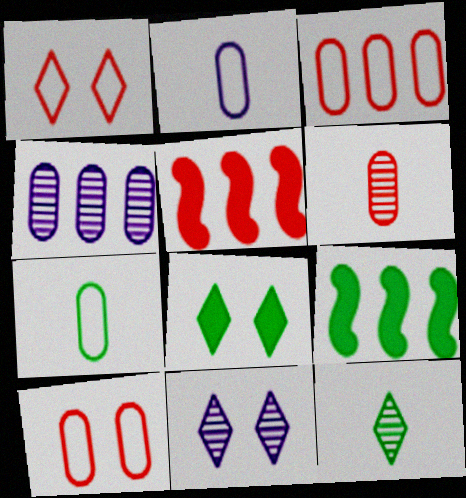[[1, 5, 6], 
[1, 8, 11], 
[5, 7, 11]]